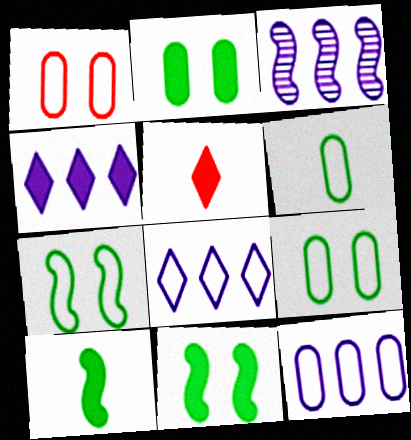[[1, 6, 12], 
[3, 4, 12], 
[3, 5, 9]]